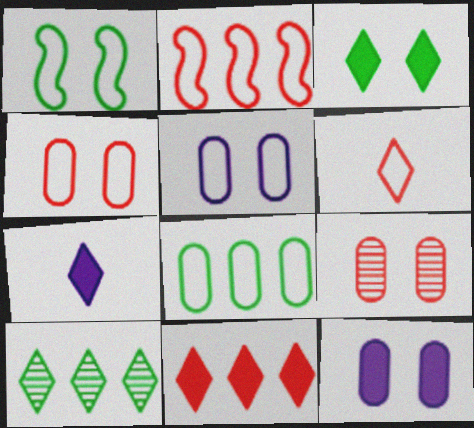[[2, 4, 6], 
[3, 7, 11]]